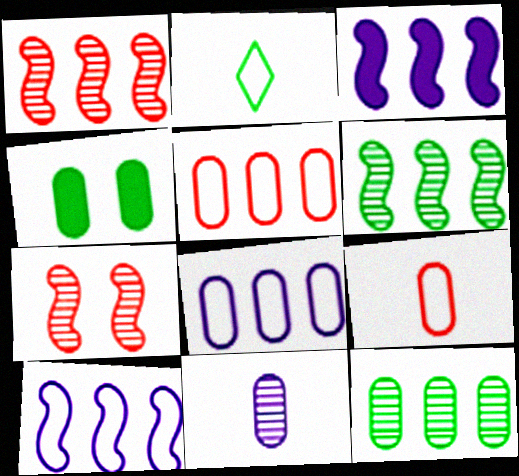[[2, 4, 6], 
[4, 5, 11]]